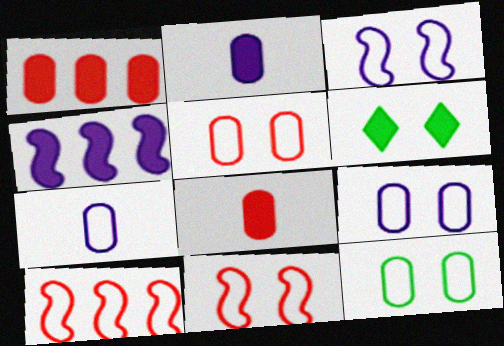[[4, 6, 8], 
[5, 9, 12]]